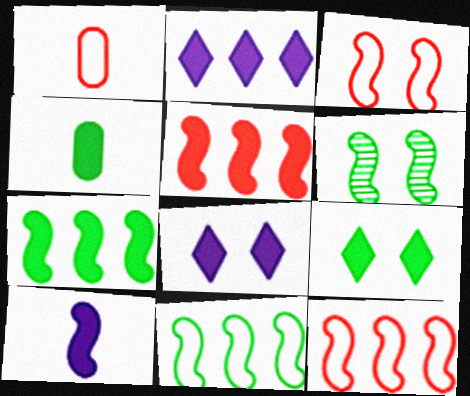[[1, 2, 6], 
[4, 5, 8], 
[4, 7, 9], 
[6, 10, 12]]